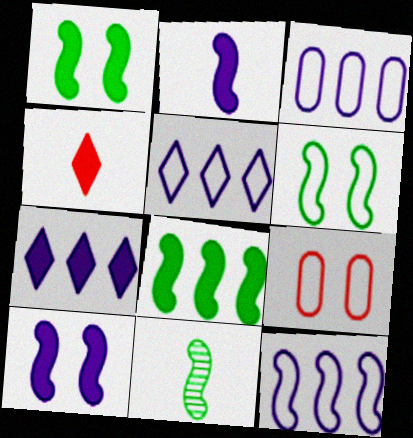[[3, 5, 12], 
[6, 8, 11], 
[7, 9, 11]]